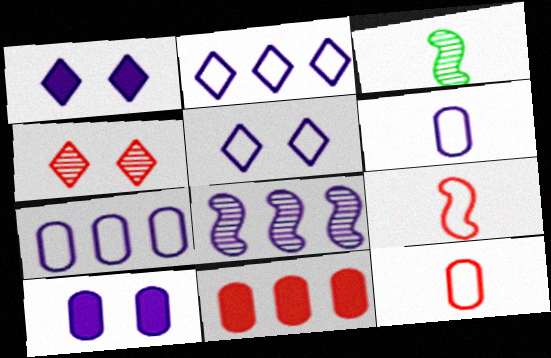[[1, 6, 8], 
[3, 5, 11], 
[4, 9, 11]]